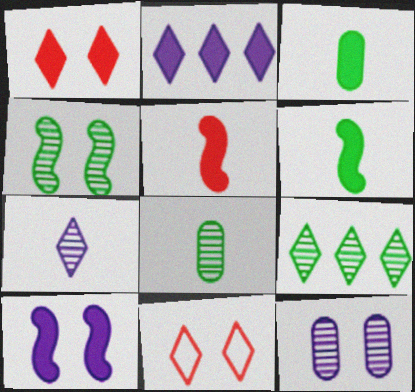[[4, 8, 9]]